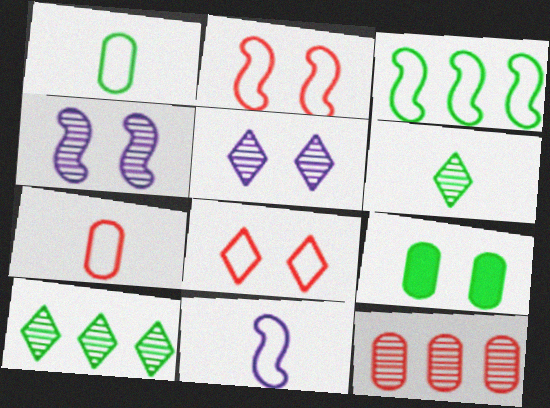[[2, 3, 11], 
[2, 5, 9], 
[3, 6, 9], 
[4, 6, 12], 
[4, 8, 9]]